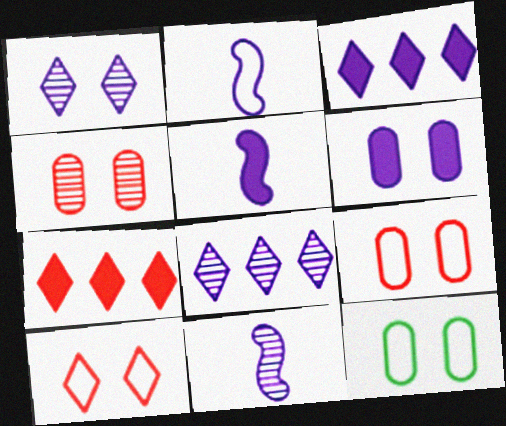[[2, 5, 11], 
[2, 6, 8], 
[3, 5, 6], 
[4, 6, 12], 
[7, 11, 12]]